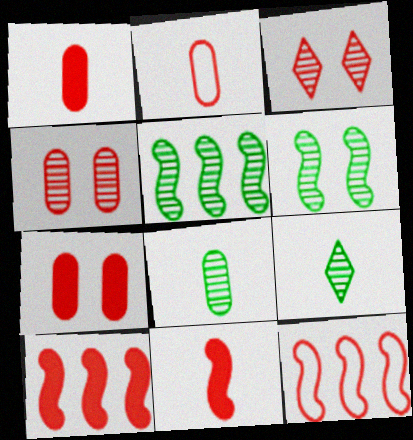[[1, 3, 12], 
[2, 3, 10]]